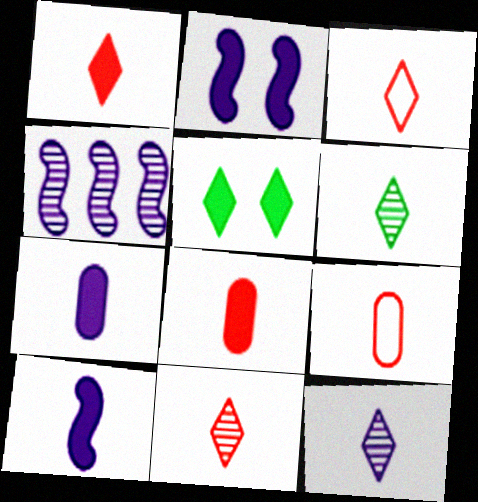[[1, 3, 11], 
[4, 5, 9], 
[6, 9, 10], 
[6, 11, 12]]